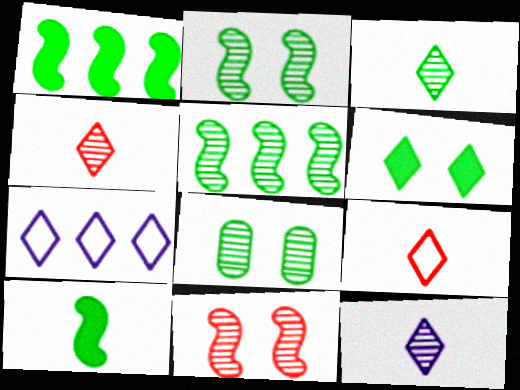[[3, 4, 12], 
[3, 5, 8], 
[4, 6, 7]]